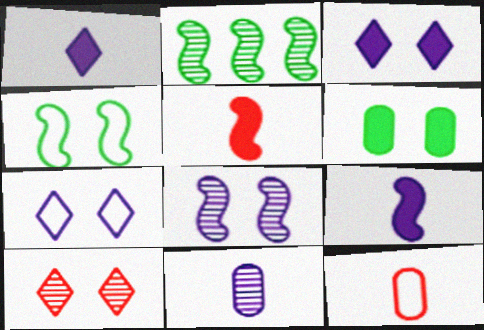[[2, 3, 12], 
[2, 10, 11]]